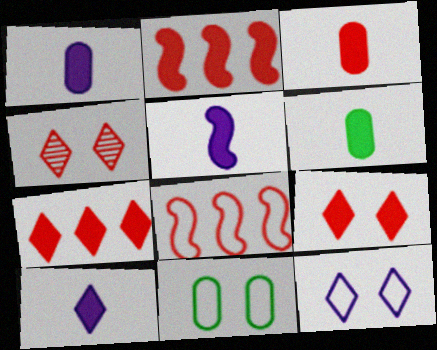[[1, 3, 6], 
[1, 5, 10], 
[2, 3, 9], 
[3, 4, 8]]